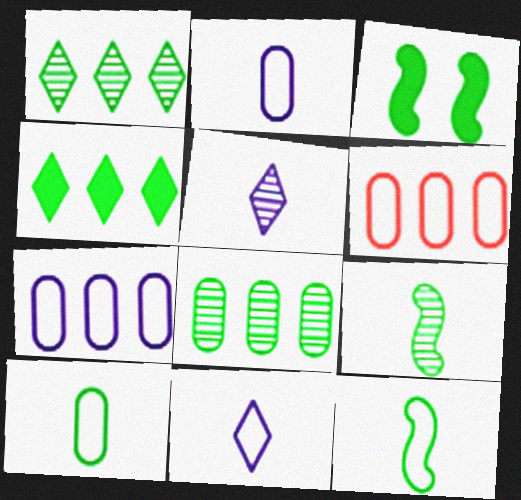[[1, 3, 10], 
[3, 5, 6]]